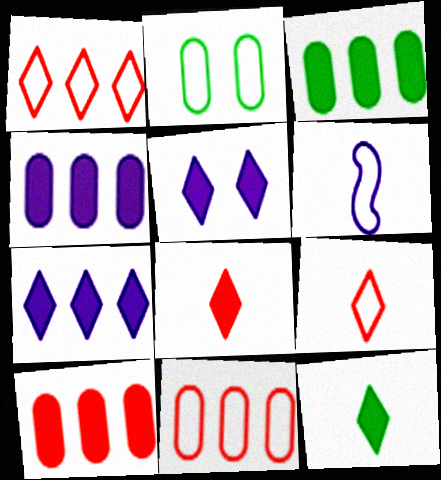[[1, 2, 6], 
[3, 4, 10]]